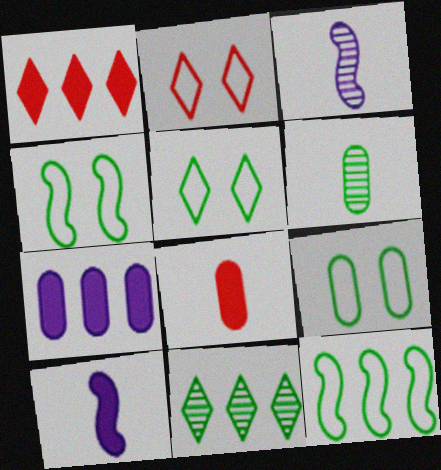[[1, 3, 9], 
[4, 5, 9]]